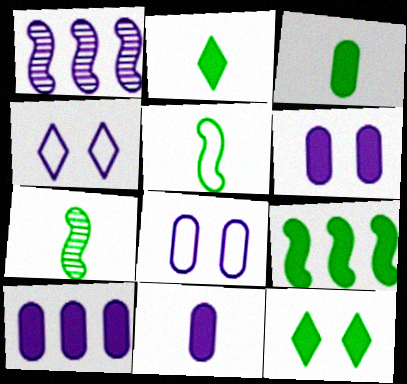[[1, 4, 11], 
[3, 9, 12], 
[6, 10, 11]]